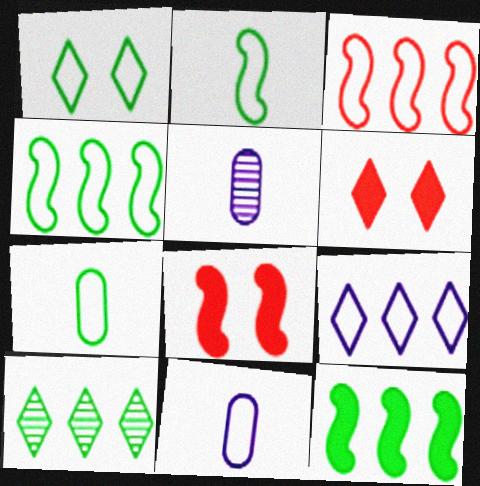[[1, 3, 11], 
[1, 4, 7], 
[4, 5, 6], 
[8, 10, 11]]